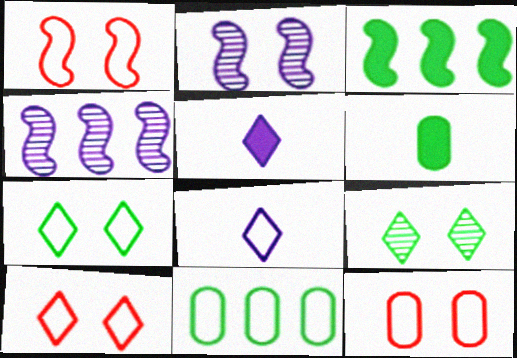[[1, 8, 11], 
[1, 10, 12], 
[4, 6, 10]]